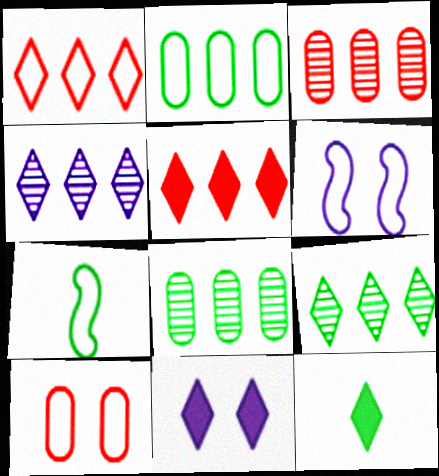[[3, 6, 12], 
[3, 7, 11], 
[5, 11, 12]]